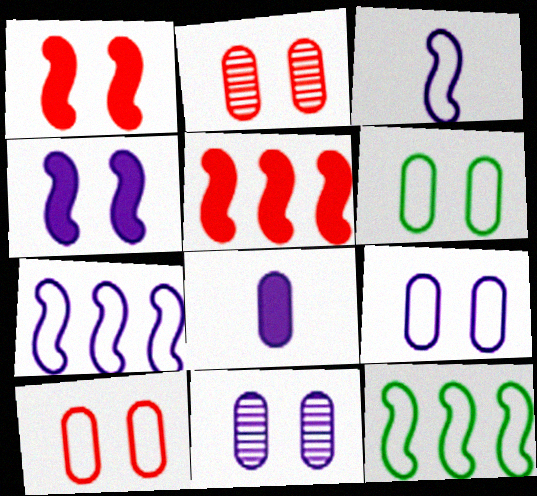[[6, 9, 10]]